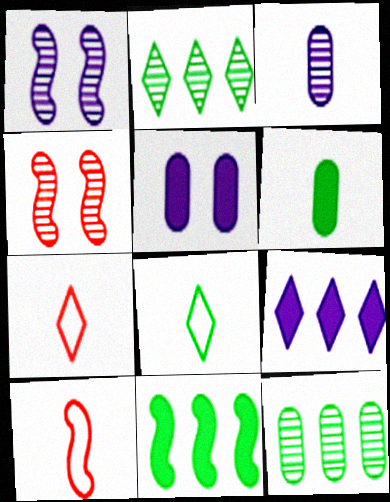[[1, 10, 11], 
[2, 3, 4], 
[2, 5, 10]]